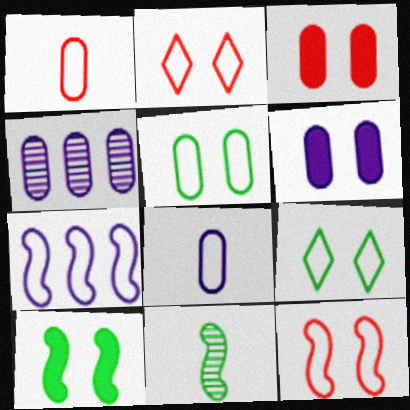[[1, 7, 9], 
[4, 6, 8]]